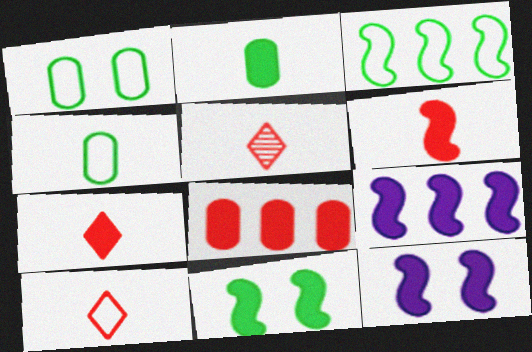[[1, 5, 9], 
[5, 7, 10], 
[6, 9, 11]]